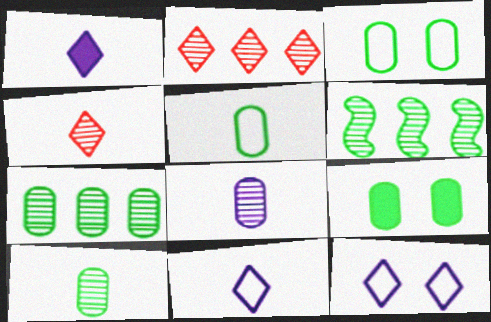[[5, 7, 9]]